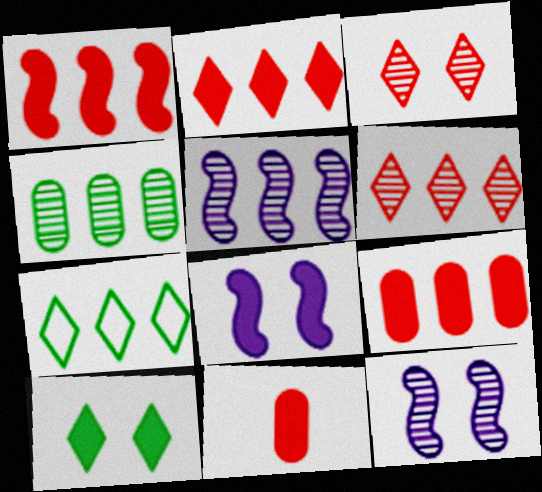[[1, 2, 9], 
[4, 5, 6], 
[5, 7, 9], 
[7, 11, 12]]